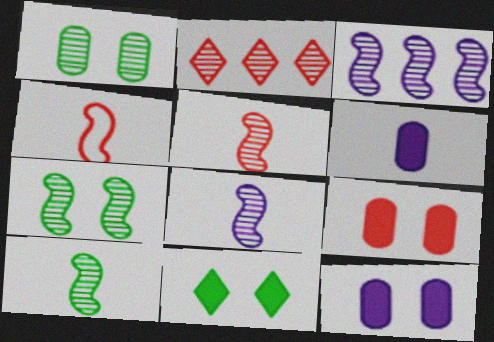[[1, 2, 8], 
[2, 4, 9], 
[3, 5, 7], 
[5, 8, 10]]